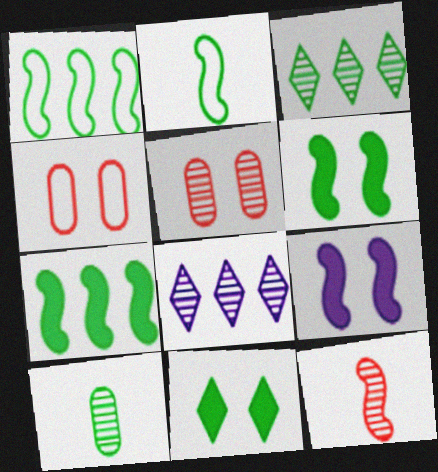[[1, 9, 12], 
[1, 10, 11]]